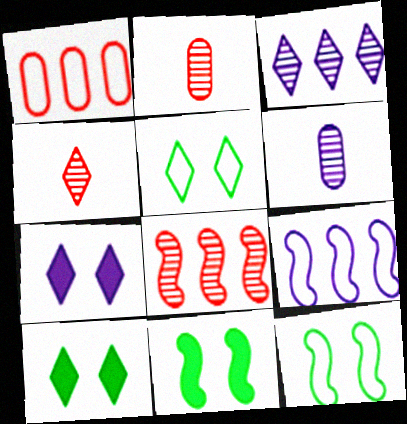[[2, 9, 10], 
[6, 7, 9]]